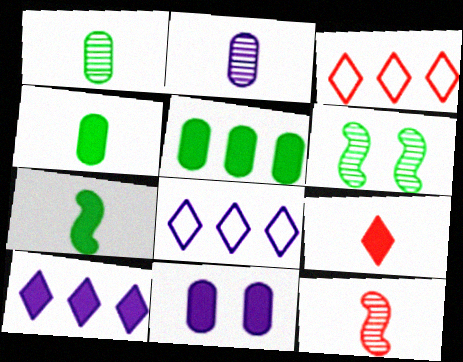[]